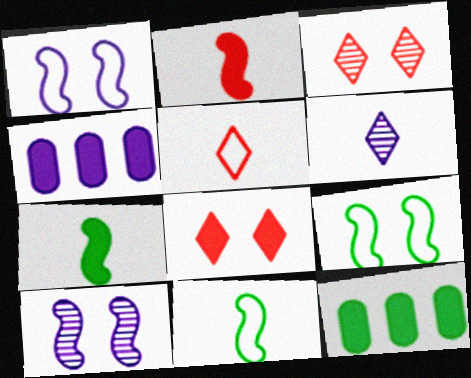[[1, 4, 6], 
[3, 4, 11], 
[4, 7, 8], 
[5, 10, 12]]